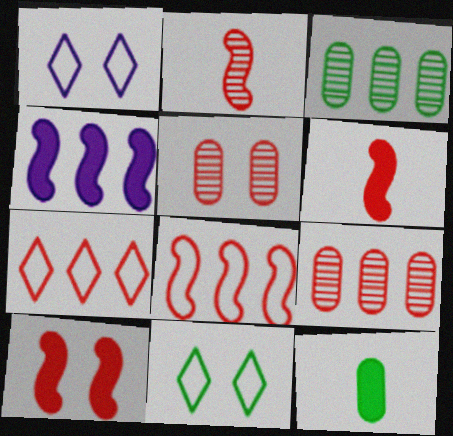[[1, 3, 6], 
[2, 8, 10], 
[3, 4, 7], 
[5, 6, 7]]